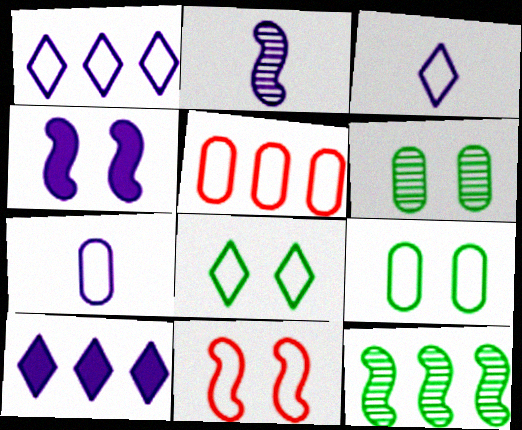[[5, 7, 9], 
[5, 10, 12]]